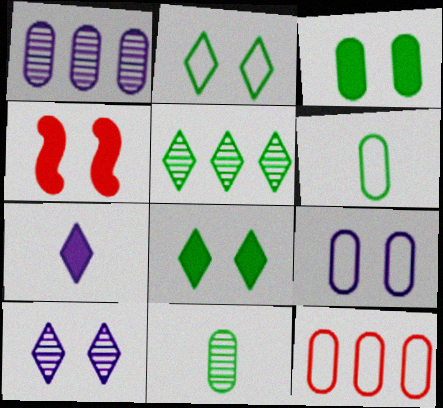[[6, 9, 12]]